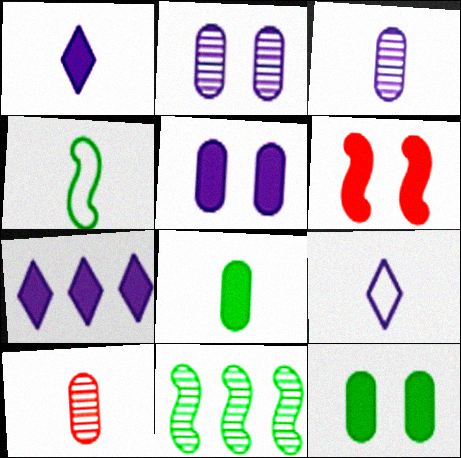[[1, 4, 10], 
[6, 7, 8]]